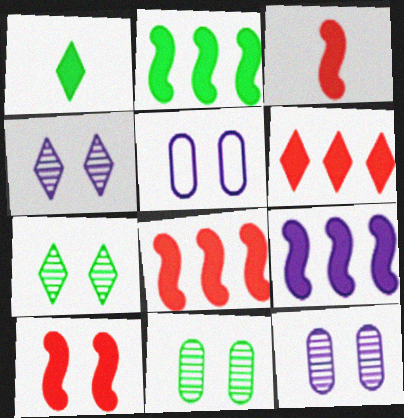[[2, 8, 9], 
[3, 8, 10], 
[5, 7, 10]]